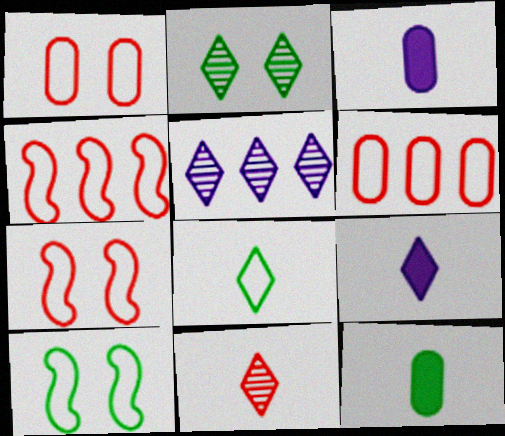[[2, 3, 4], 
[2, 5, 11], 
[5, 7, 12], 
[8, 9, 11]]